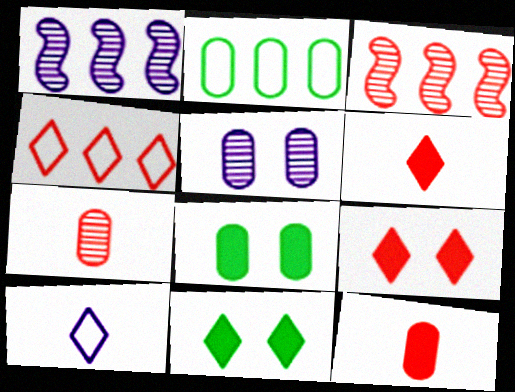[[2, 5, 12], 
[3, 8, 10]]